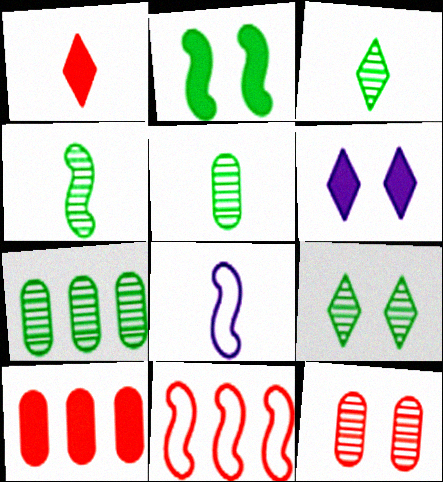[[1, 5, 8], 
[1, 11, 12], 
[3, 4, 5], 
[4, 7, 9], 
[5, 6, 11], 
[8, 9, 10]]